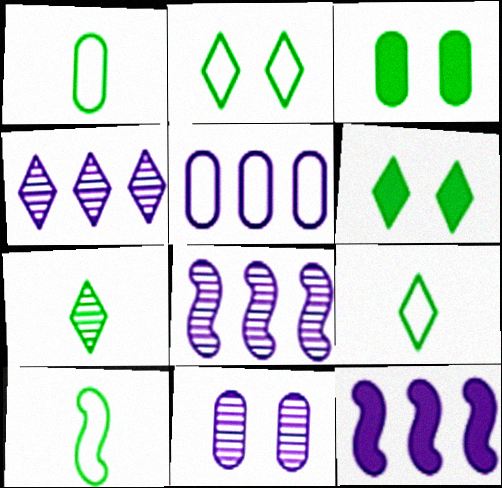[[1, 9, 10], 
[4, 5, 12]]